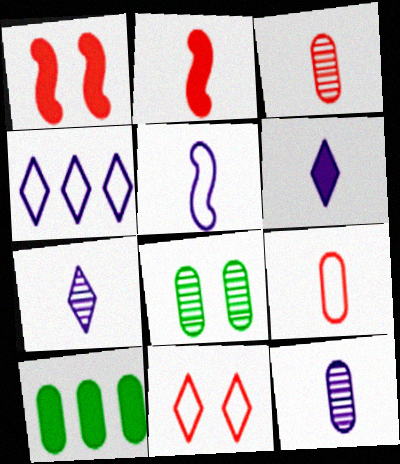[[1, 6, 10], 
[2, 4, 8], 
[5, 6, 12]]